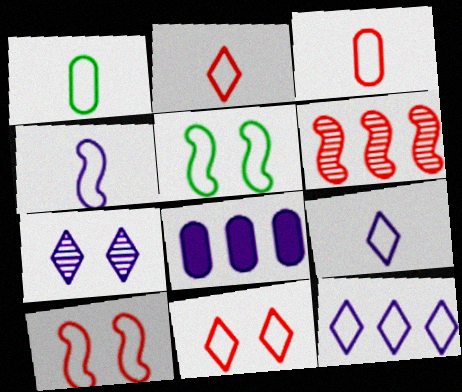[[1, 2, 4], 
[1, 10, 12], 
[3, 5, 12], 
[4, 7, 8]]